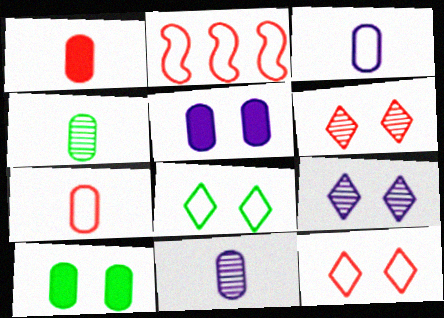[[1, 2, 6], 
[1, 3, 4], 
[2, 3, 8], 
[2, 7, 12]]